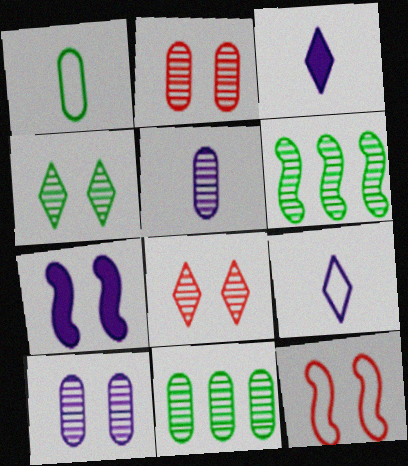[[2, 5, 11], 
[3, 11, 12], 
[5, 6, 8]]